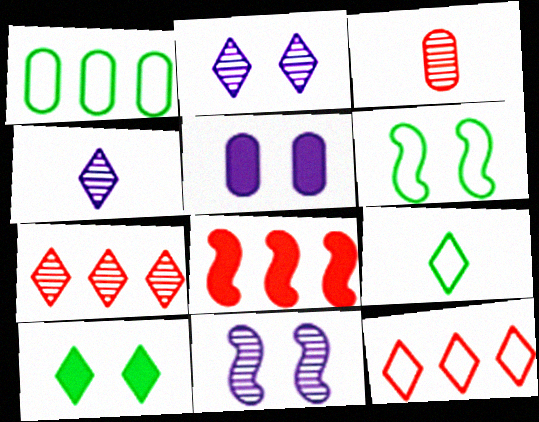[[1, 3, 5], 
[1, 6, 9], 
[4, 10, 12]]